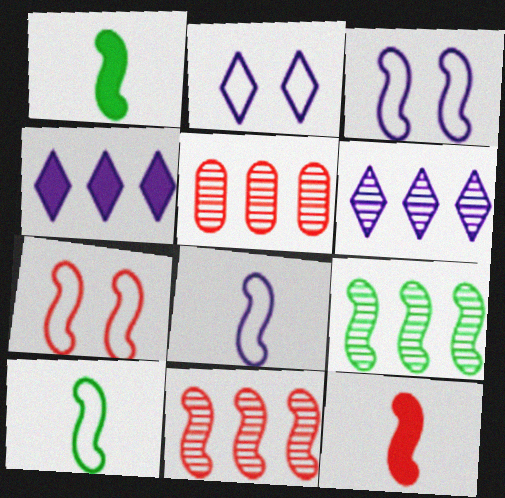[[1, 2, 5], 
[1, 3, 11], 
[3, 9, 12], 
[5, 6, 9], 
[7, 11, 12]]